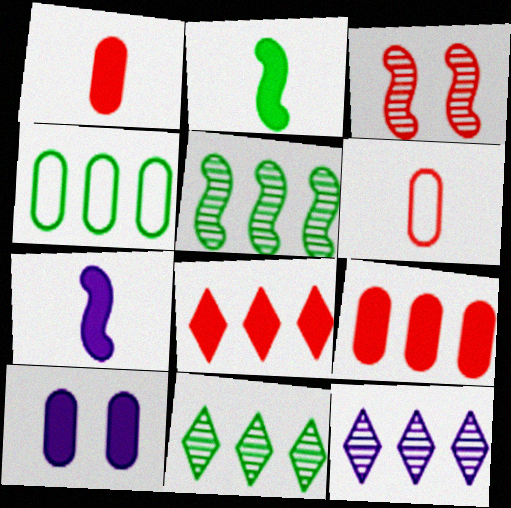[[2, 8, 10], 
[3, 6, 8]]